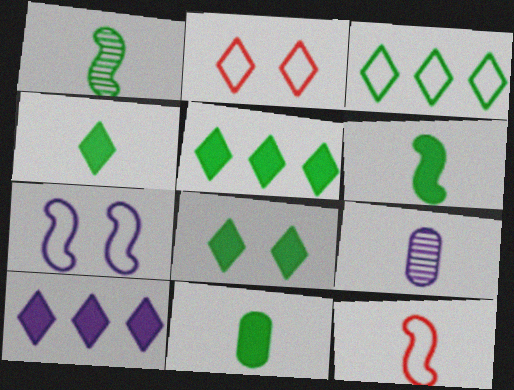[[4, 5, 8], 
[4, 6, 11], 
[4, 9, 12], 
[7, 9, 10]]